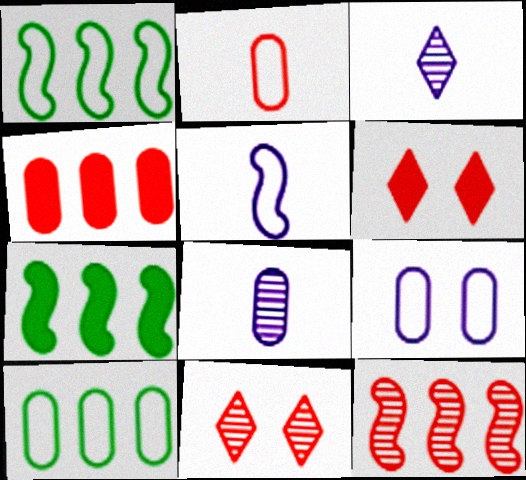[[1, 6, 8], 
[2, 6, 12], 
[2, 9, 10]]